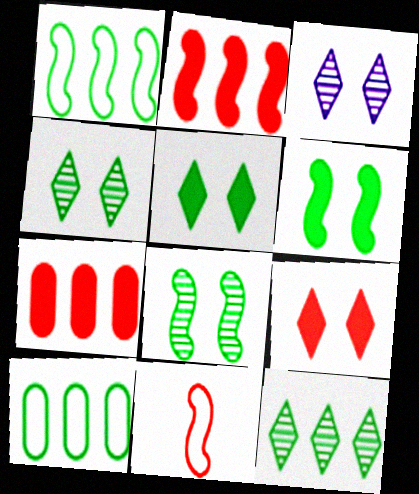[]